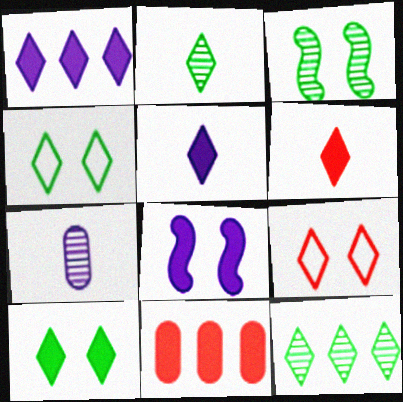[[1, 2, 9], 
[1, 6, 10], 
[5, 9, 12]]